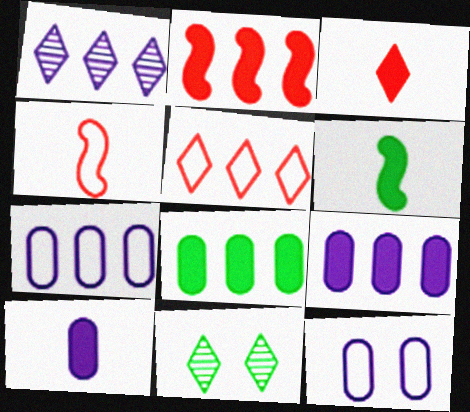[[3, 6, 10], 
[4, 9, 11]]